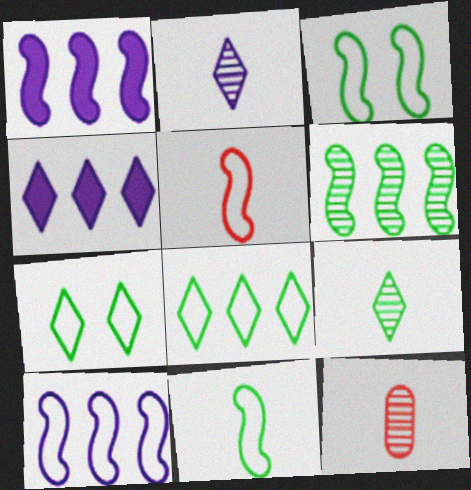[[1, 7, 12], 
[3, 4, 12], 
[3, 5, 10]]